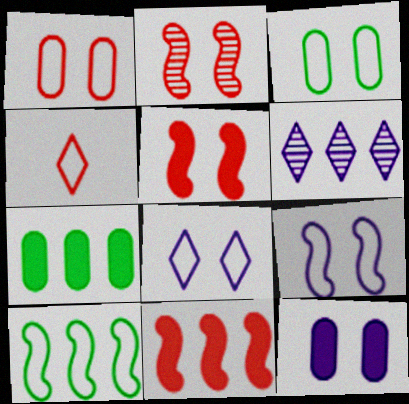[]